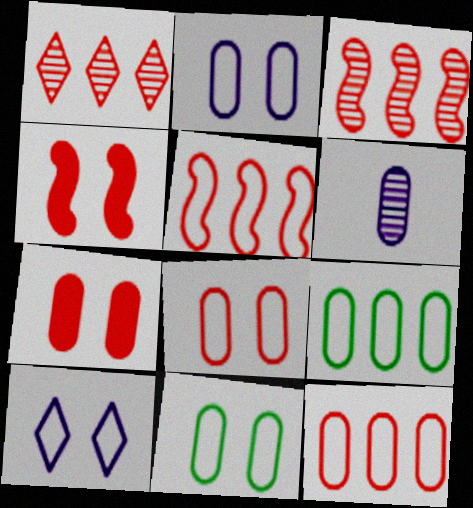[[2, 8, 11], 
[6, 7, 9]]